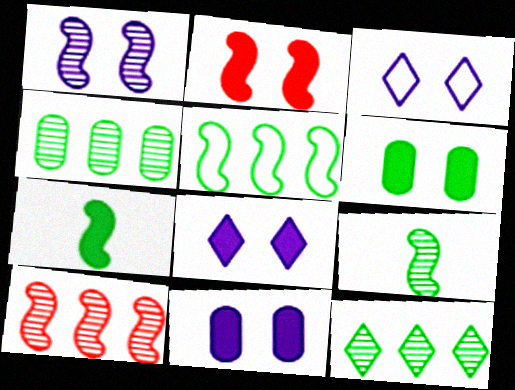[[1, 3, 11], 
[1, 9, 10], 
[2, 6, 8]]